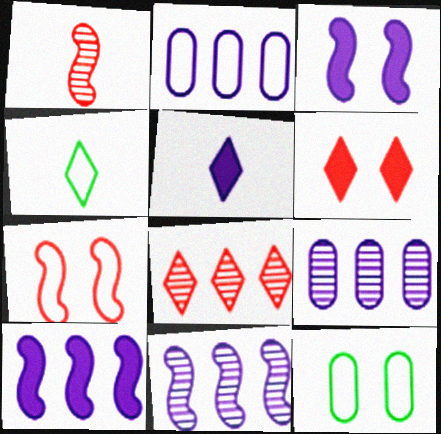[[2, 4, 7]]